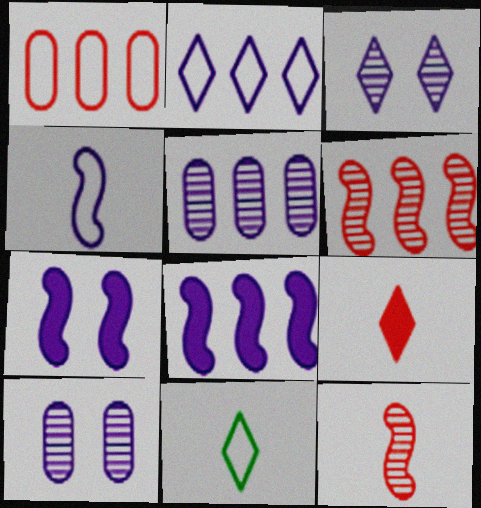[[2, 5, 8]]